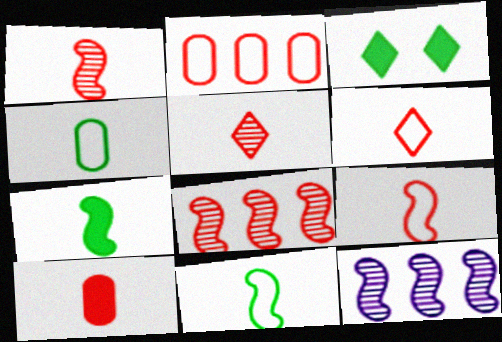[[1, 6, 10], 
[5, 9, 10]]